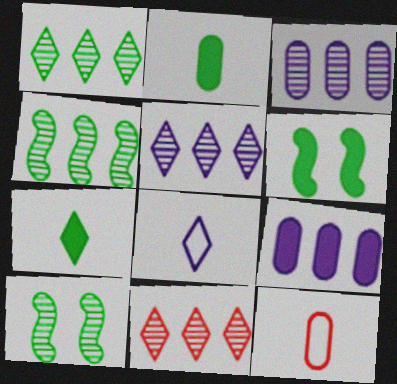[[1, 5, 11], 
[3, 4, 11], 
[5, 6, 12]]